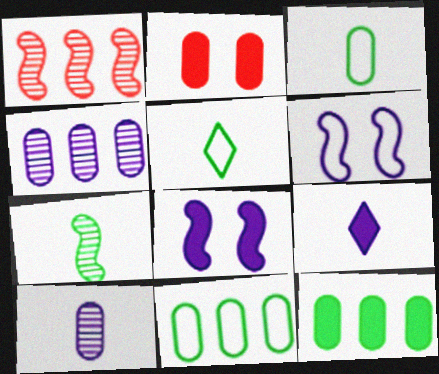[[2, 3, 4], 
[2, 10, 11], 
[4, 6, 9]]